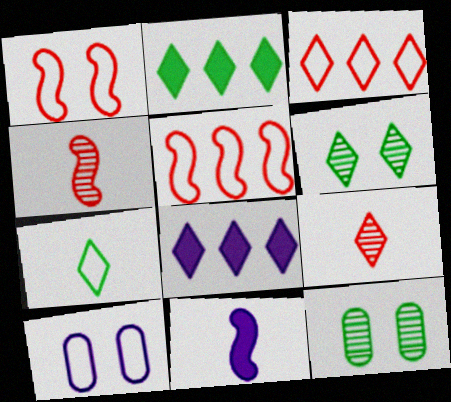[[2, 4, 10], 
[2, 6, 7], 
[3, 11, 12], 
[5, 7, 10]]